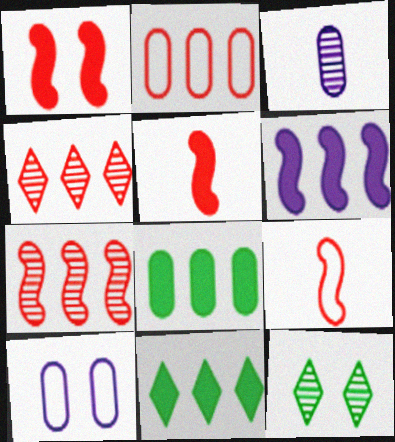[[1, 7, 9], 
[1, 10, 12], 
[3, 7, 12]]